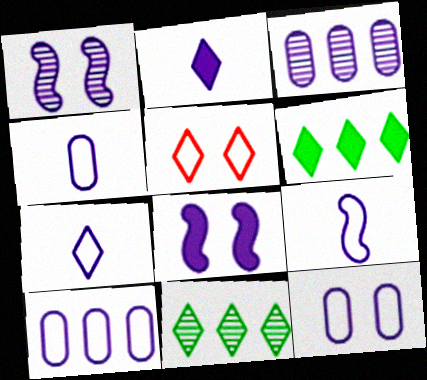[[1, 2, 10], 
[2, 5, 11], 
[3, 7, 8], 
[4, 7, 9], 
[4, 10, 12]]